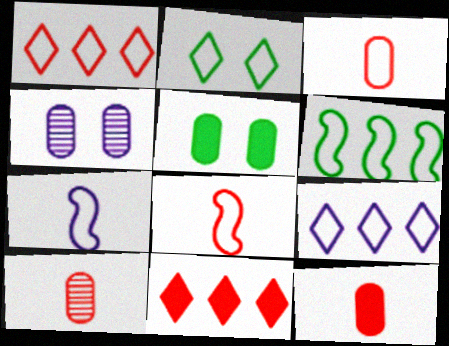[[3, 10, 12]]